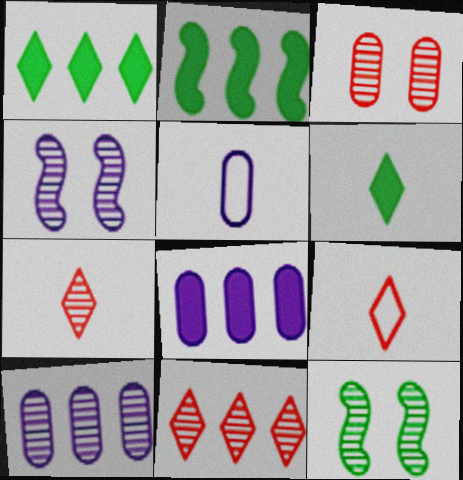[[7, 10, 12], 
[8, 9, 12]]